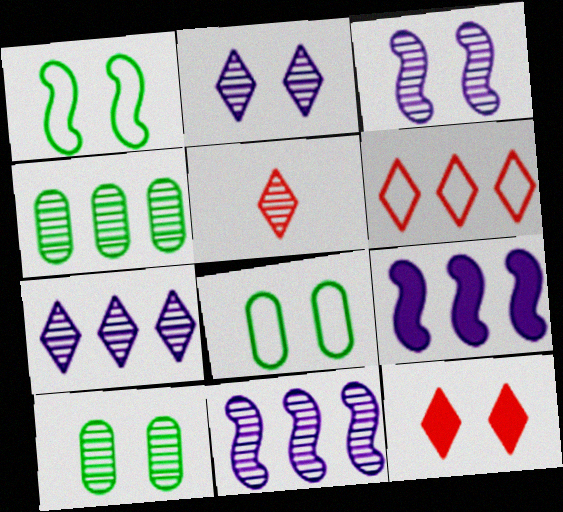[[3, 4, 5], 
[3, 8, 12], 
[4, 6, 9], 
[5, 6, 12], 
[5, 8, 9], 
[5, 10, 11]]